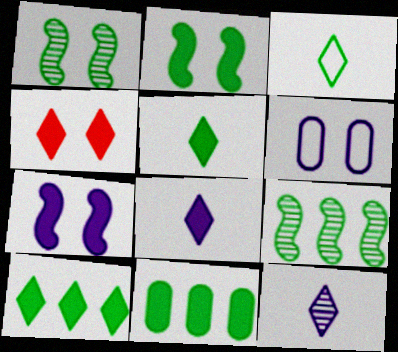[[1, 3, 11], 
[1, 4, 6], 
[2, 5, 11], 
[4, 8, 10]]